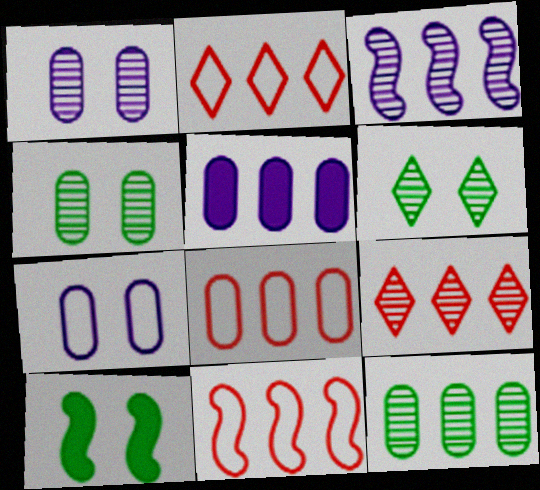[[2, 8, 11], 
[3, 9, 12], 
[5, 8, 12]]